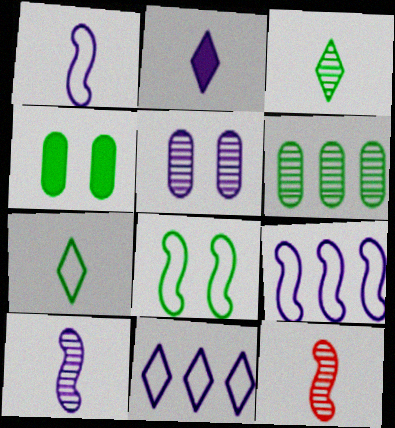[[2, 5, 9], 
[4, 11, 12]]